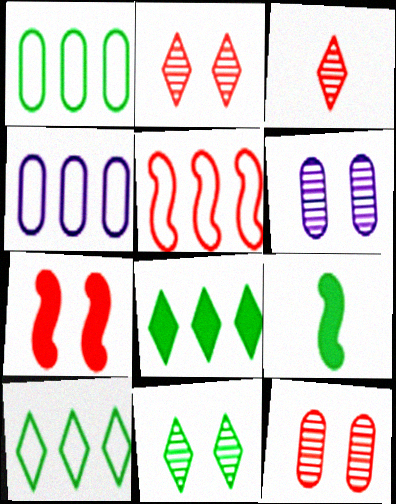[[1, 9, 11], 
[2, 4, 9], 
[4, 5, 10]]